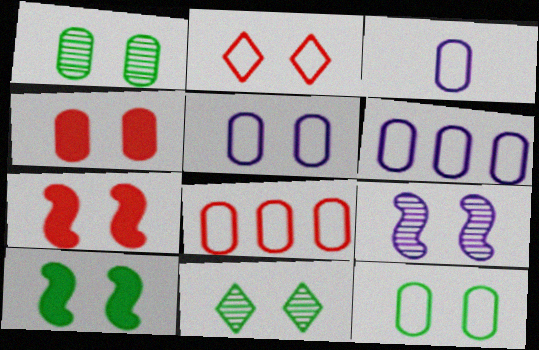[[1, 4, 5], 
[3, 5, 6], 
[3, 8, 12], 
[5, 7, 11], 
[10, 11, 12]]